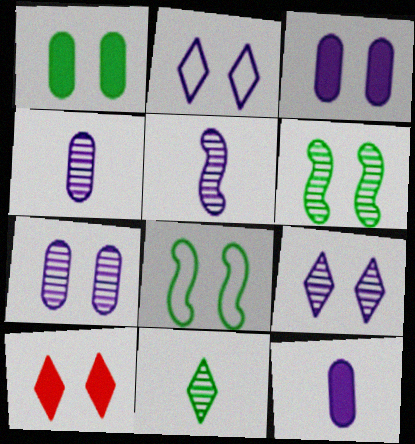[[7, 8, 10]]